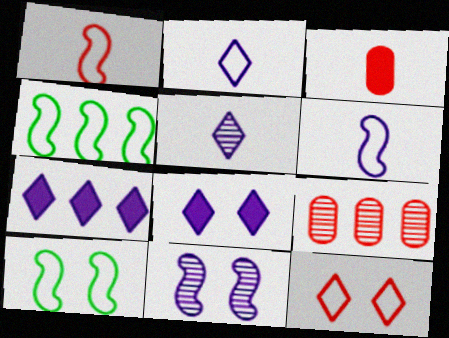[[4, 7, 9]]